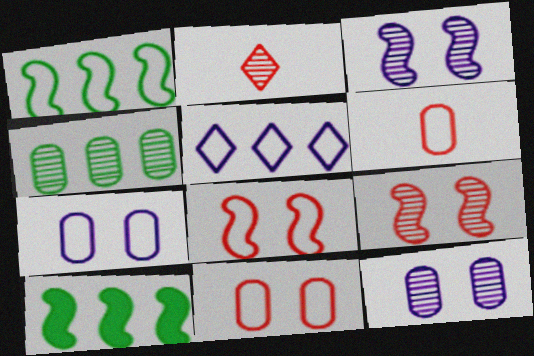[[2, 3, 4], 
[2, 7, 10]]